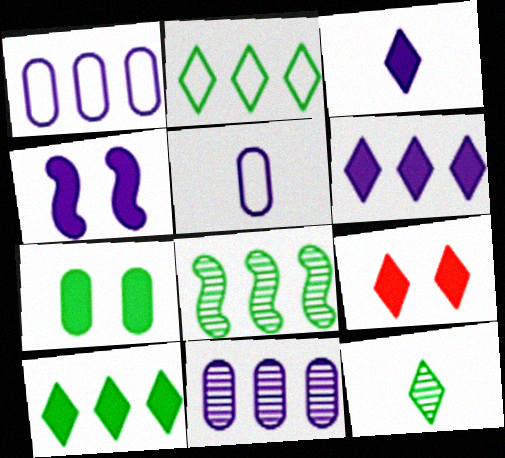[[3, 9, 10], 
[4, 7, 9], 
[5, 8, 9]]